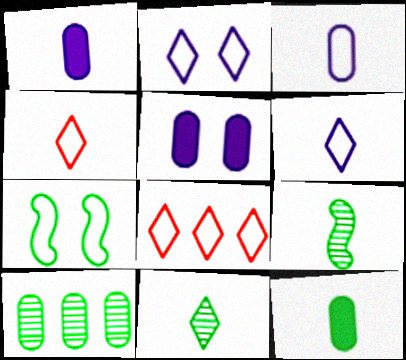[[1, 4, 9], 
[3, 7, 8], 
[5, 8, 9]]